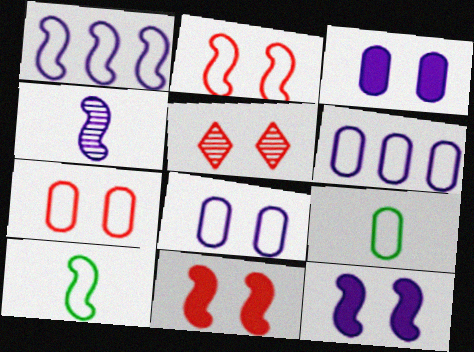[[1, 2, 10], 
[1, 4, 12], 
[5, 7, 11], 
[6, 7, 9]]